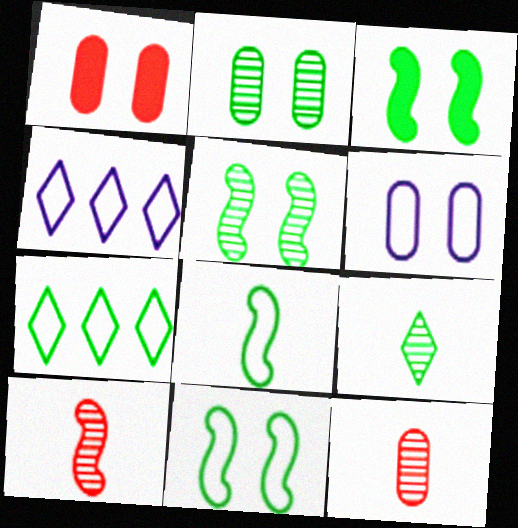[[1, 2, 6], 
[3, 4, 12], 
[3, 5, 11]]